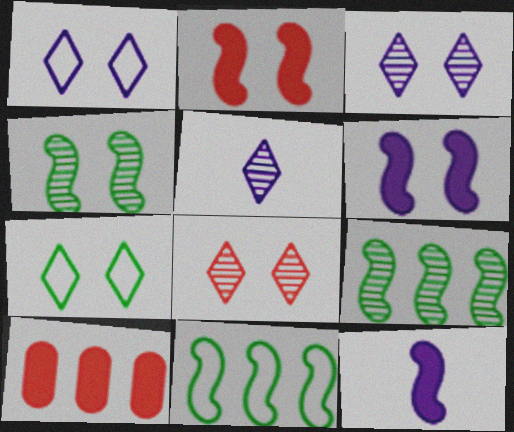[]